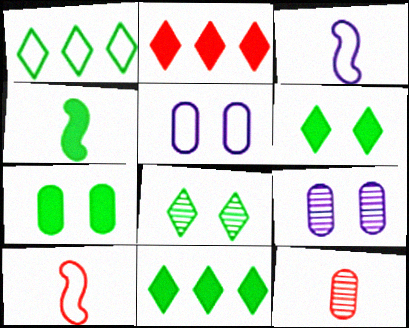[[1, 5, 10], 
[4, 7, 11], 
[9, 10, 11]]